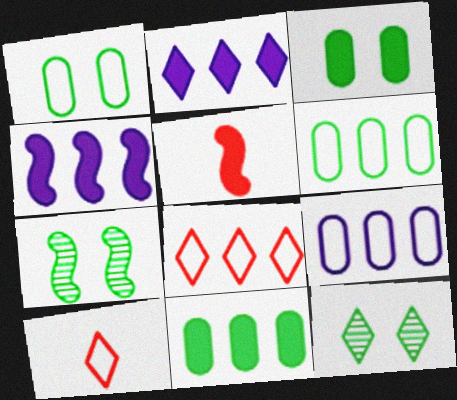[[2, 3, 5], 
[2, 10, 12], 
[5, 9, 12]]